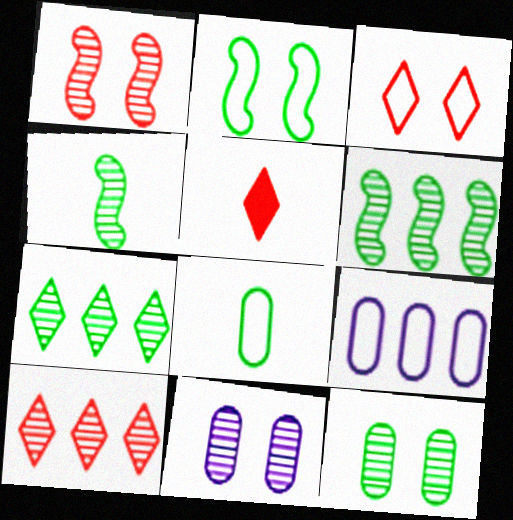[[3, 5, 10], 
[4, 7, 12], 
[4, 10, 11]]